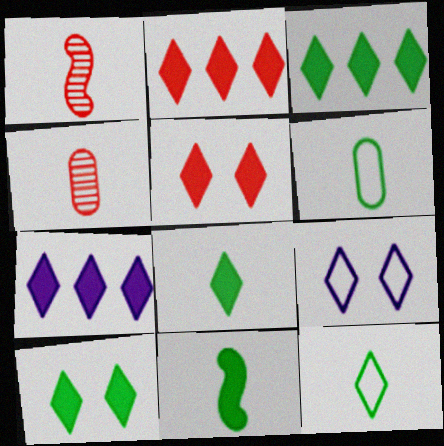[[2, 3, 7], 
[3, 8, 10], 
[5, 7, 8]]